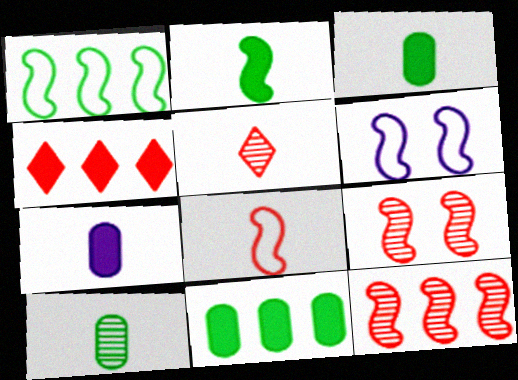[[1, 6, 8], 
[2, 6, 12], 
[4, 6, 10], 
[5, 6, 11]]